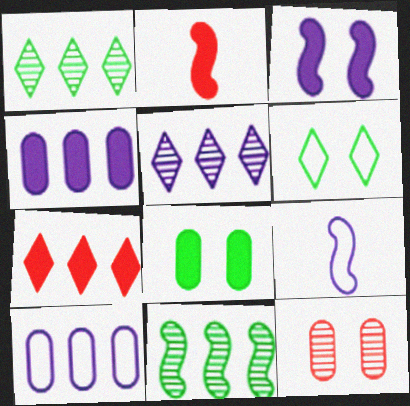[[3, 6, 12], 
[7, 10, 11]]